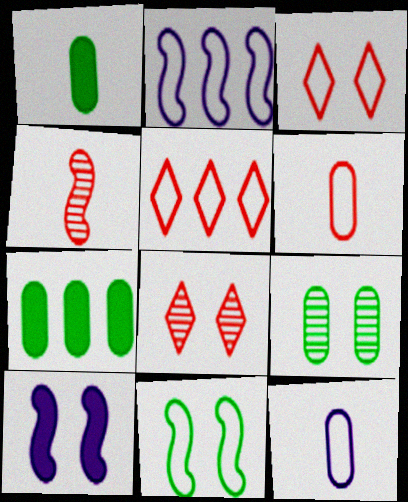[[1, 2, 8], 
[3, 9, 10], 
[5, 11, 12]]